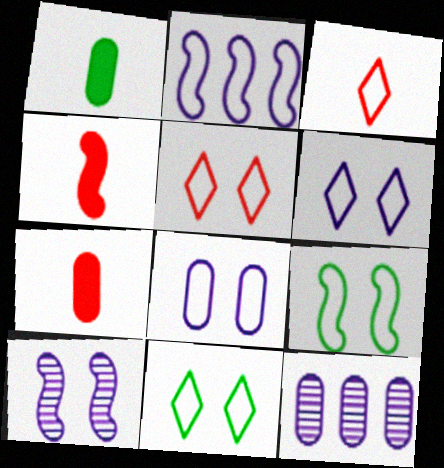[[4, 11, 12], 
[5, 6, 11], 
[5, 8, 9]]